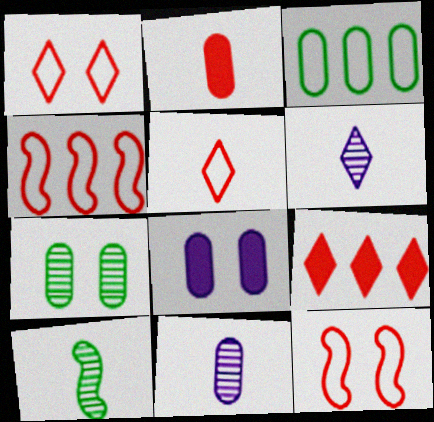[]